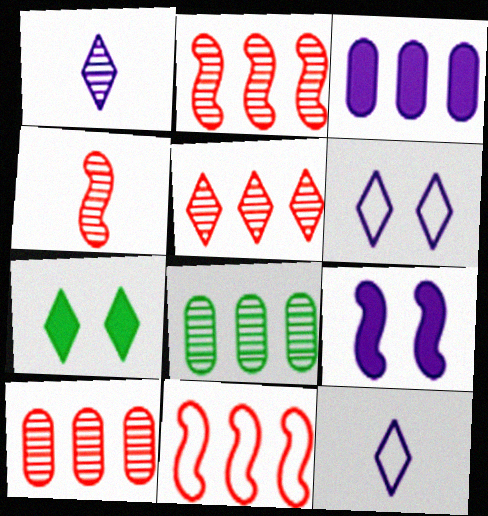[[2, 5, 10], 
[5, 7, 12]]